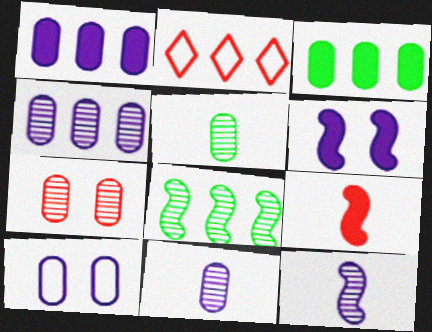[[1, 2, 8], 
[1, 10, 11], 
[2, 5, 6], 
[2, 7, 9], 
[4, 5, 7]]